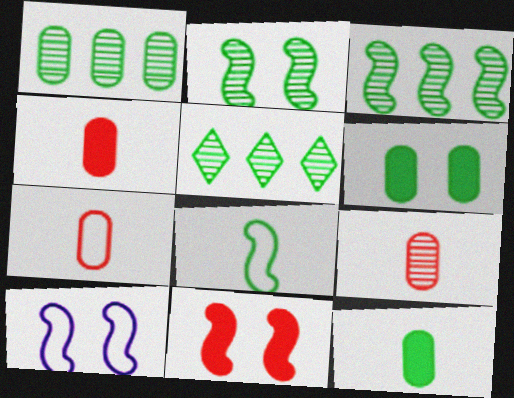[[1, 3, 5], 
[2, 10, 11], 
[4, 5, 10], 
[4, 7, 9], 
[5, 6, 8]]